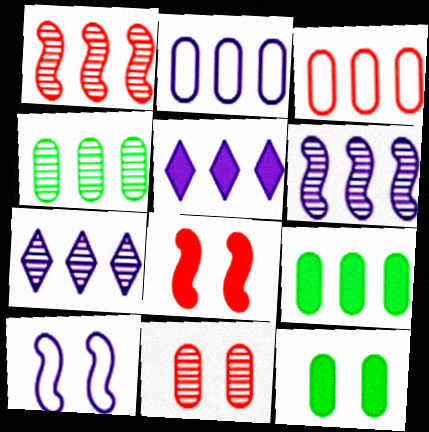[[1, 4, 7], 
[2, 5, 6]]